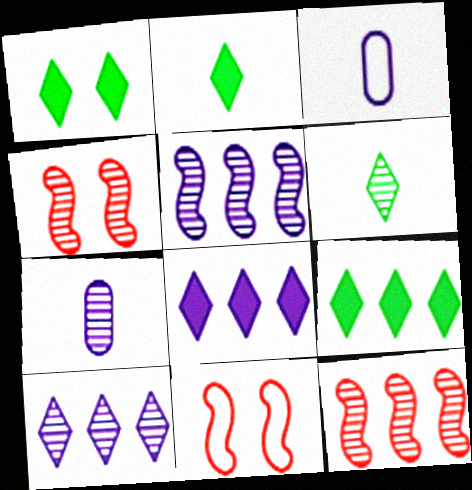[[1, 2, 9], 
[1, 3, 12], 
[3, 4, 9], 
[7, 9, 11]]